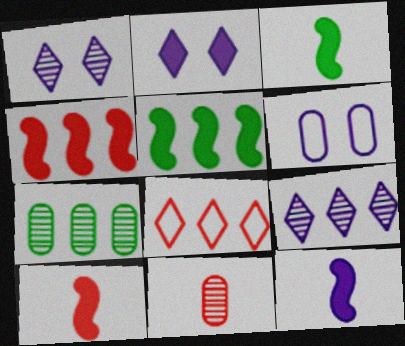[[3, 10, 12], 
[6, 9, 12]]